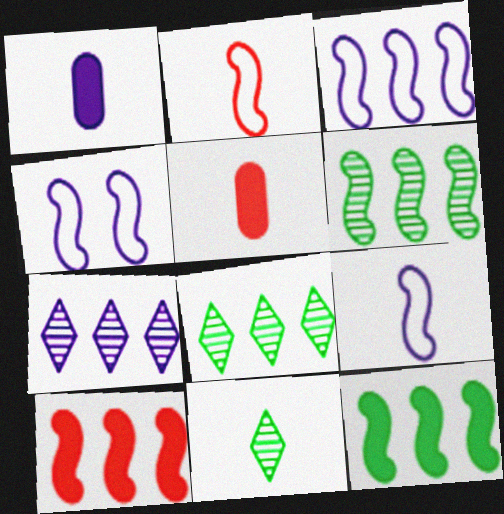[[1, 2, 11], 
[1, 4, 7], 
[3, 4, 9], 
[3, 6, 10], 
[4, 5, 8], 
[5, 9, 11]]